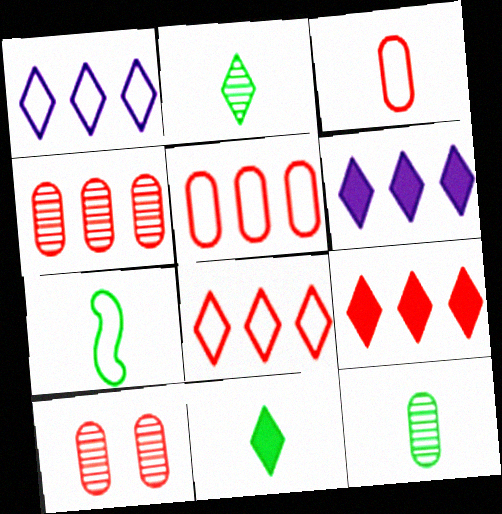[[6, 7, 10], 
[7, 11, 12]]